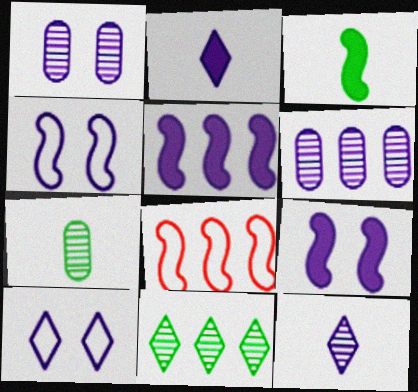[[1, 9, 10], 
[2, 4, 6]]